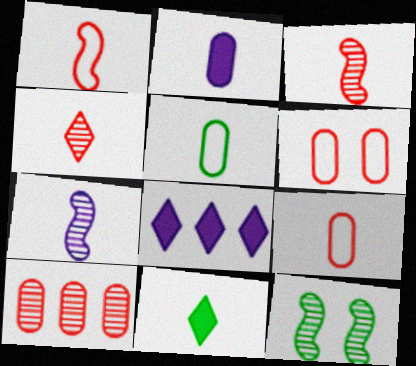[[7, 9, 11], 
[8, 9, 12]]